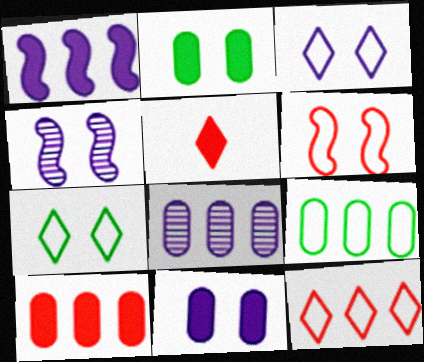[[1, 2, 5], 
[3, 4, 11], 
[4, 5, 9], 
[8, 9, 10]]